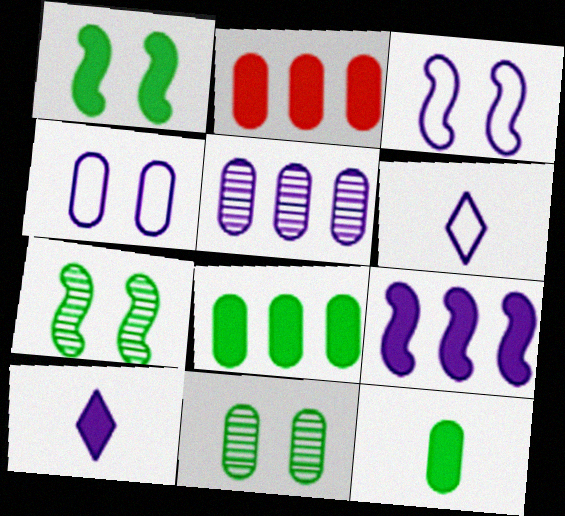[[1, 2, 10], 
[2, 6, 7], 
[3, 5, 10]]